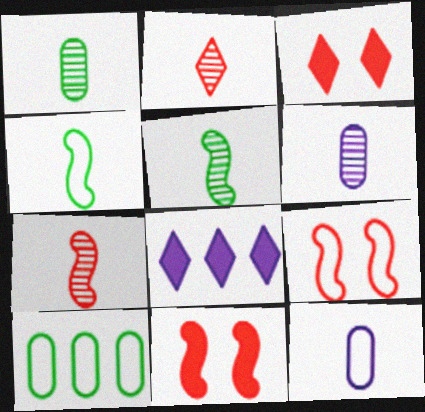[[1, 8, 9], 
[2, 5, 6]]